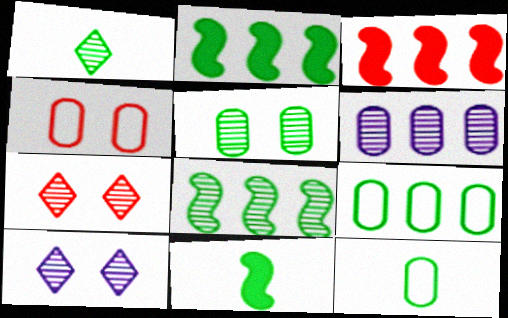[[1, 5, 8], 
[1, 11, 12], 
[3, 10, 12]]